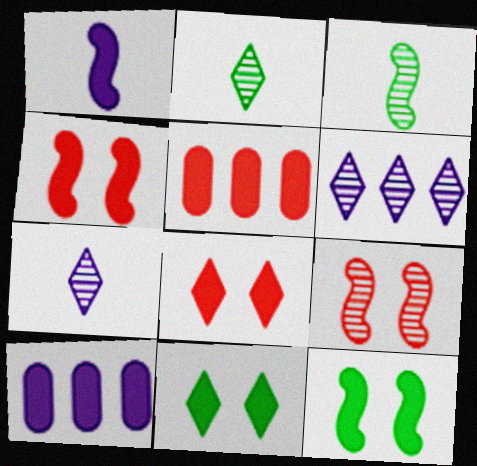[[1, 5, 11]]